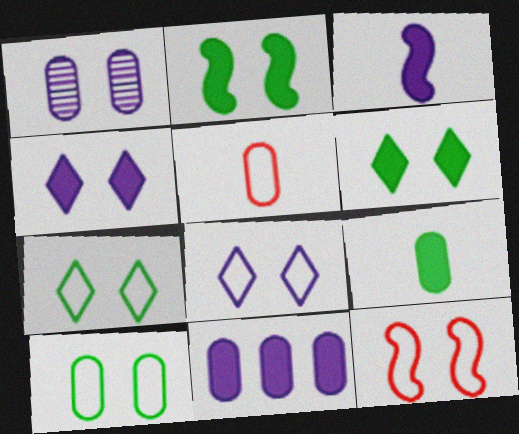[[1, 6, 12], 
[3, 4, 11], 
[8, 10, 12]]